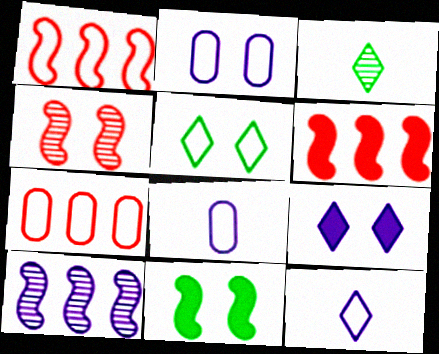[[1, 5, 8], 
[2, 3, 6], 
[8, 9, 10]]